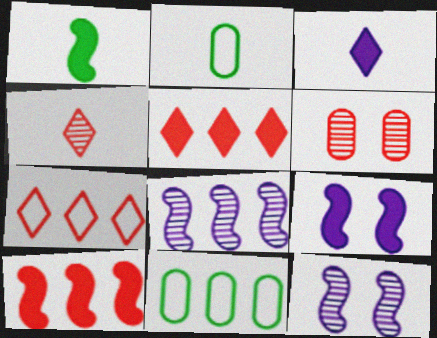[[1, 9, 10], 
[2, 5, 12], 
[4, 9, 11], 
[5, 8, 11]]